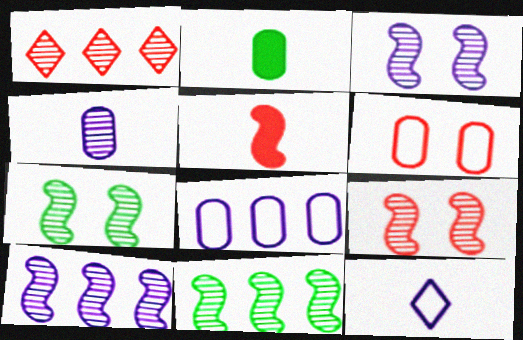[[1, 4, 7], 
[1, 5, 6], 
[3, 7, 9]]